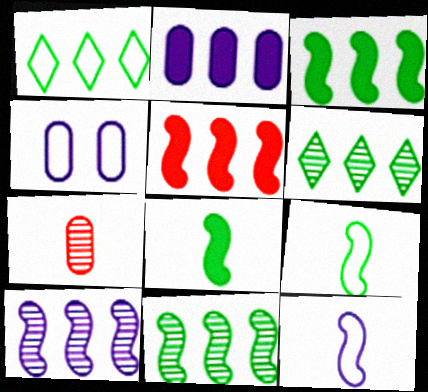[]